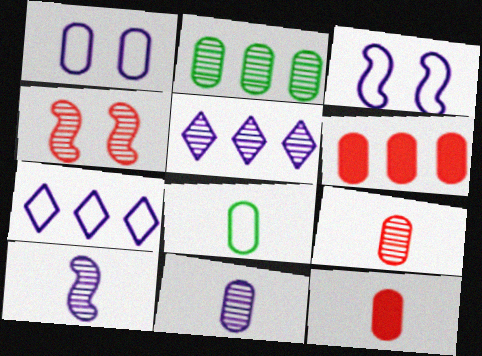[[1, 2, 12], 
[8, 11, 12]]